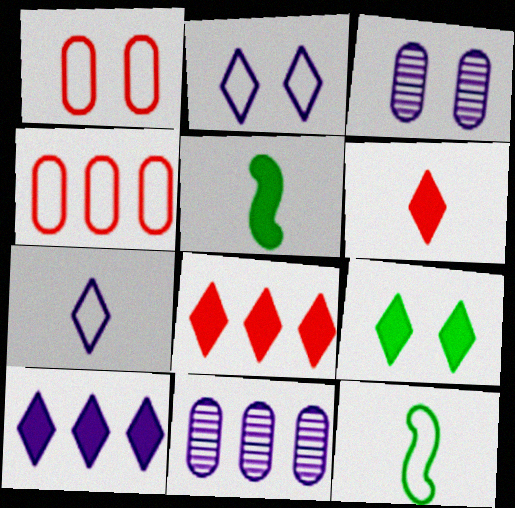[[2, 4, 12], 
[3, 8, 12], 
[6, 9, 10]]